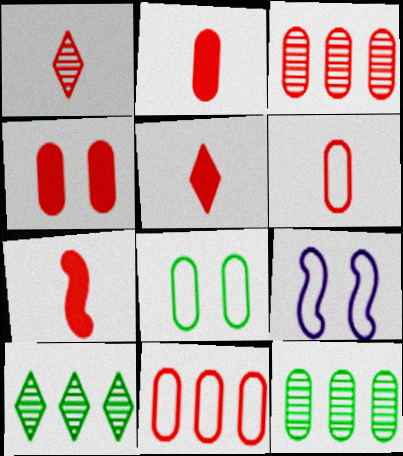[[1, 6, 7], 
[2, 5, 7], 
[2, 9, 10], 
[3, 4, 6], 
[5, 9, 12]]